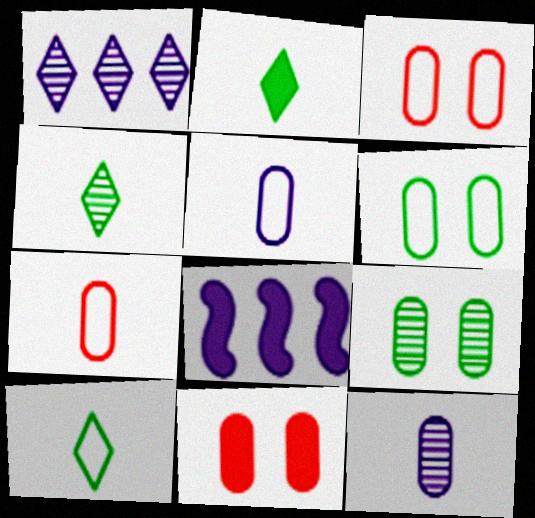[[2, 4, 10], 
[2, 8, 11], 
[3, 4, 8]]